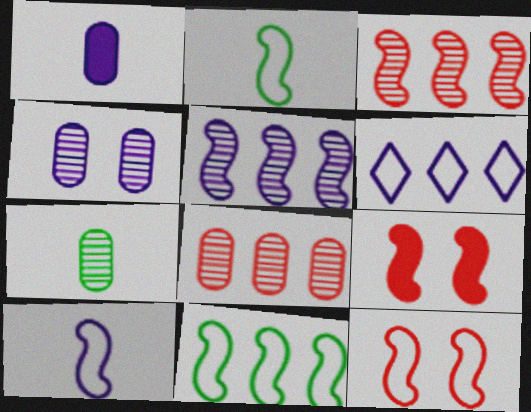[[2, 5, 9], 
[4, 7, 8], 
[6, 7, 9], 
[10, 11, 12]]